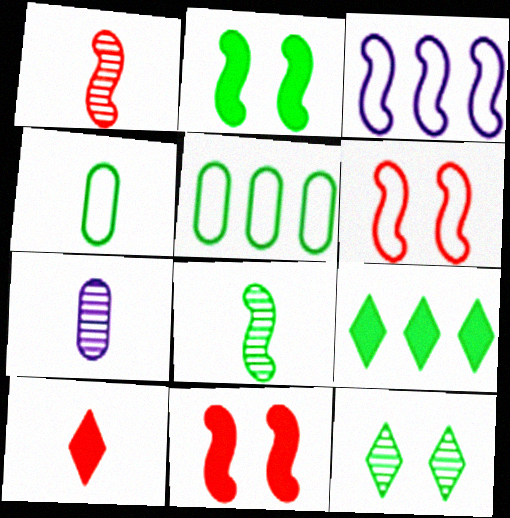[[1, 2, 3], 
[3, 8, 11], 
[6, 7, 9]]